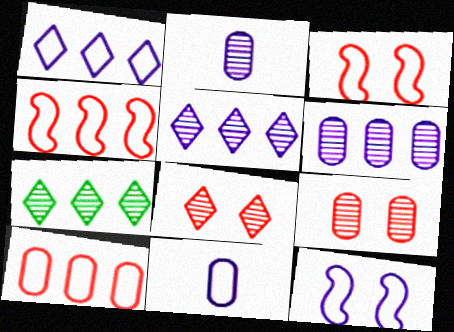[[1, 11, 12]]